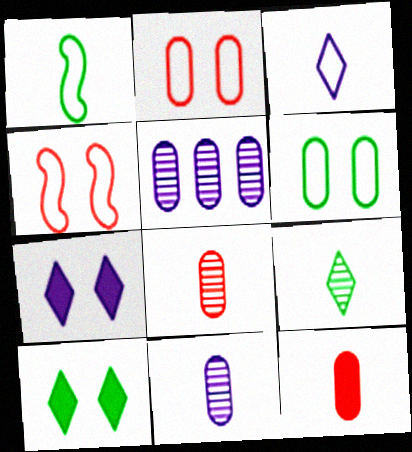[[5, 6, 12]]